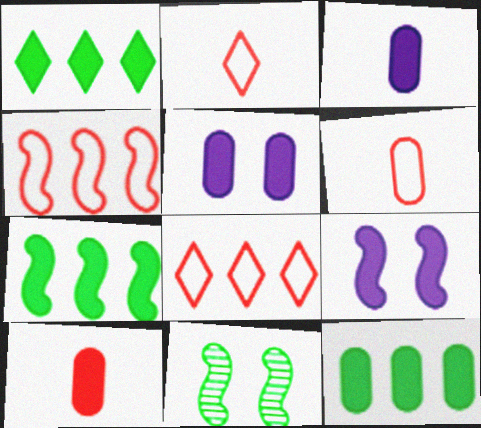[[1, 7, 12], 
[1, 9, 10], 
[3, 8, 11], 
[5, 10, 12]]